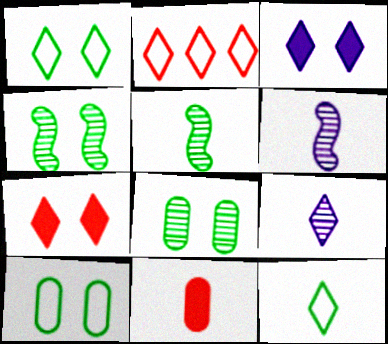[[6, 11, 12]]